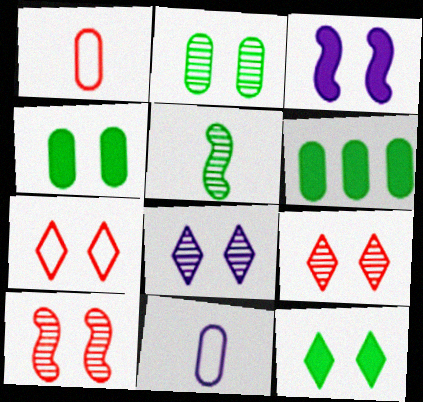[[2, 3, 7], 
[2, 8, 10], 
[7, 8, 12]]